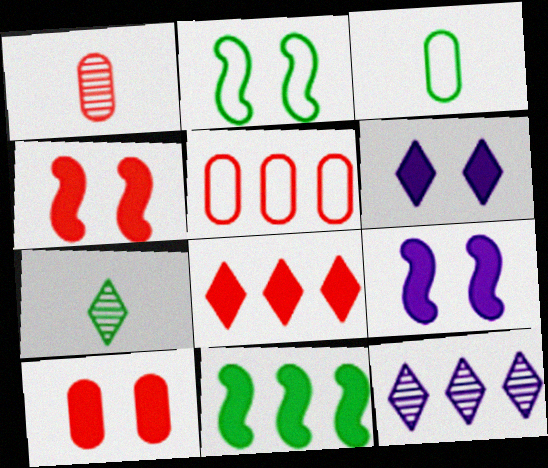[[1, 5, 10], 
[3, 4, 12], 
[5, 7, 9], 
[5, 11, 12]]